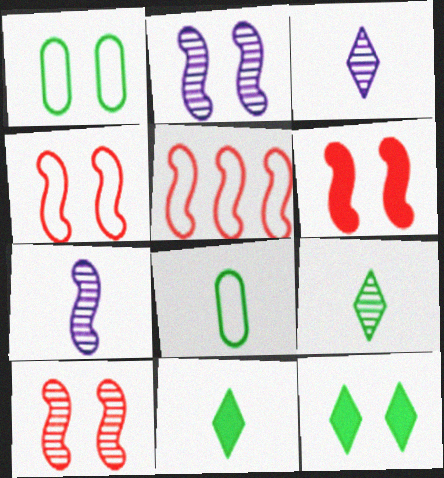[[4, 6, 10]]